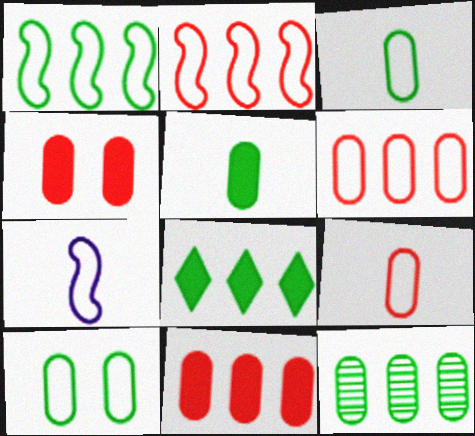[[1, 8, 12], 
[5, 10, 12]]